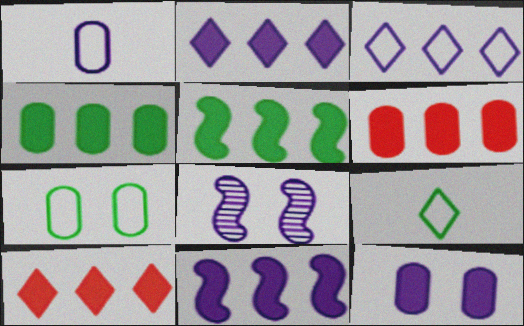[[1, 2, 8], 
[2, 5, 6], 
[4, 10, 11], 
[6, 8, 9]]